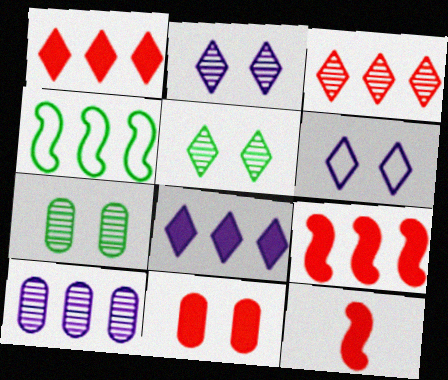[[1, 4, 10], 
[1, 11, 12]]